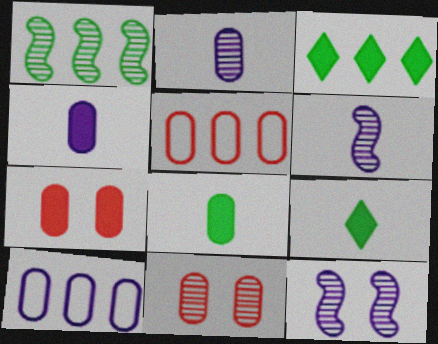[[5, 9, 12], 
[8, 10, 11]]